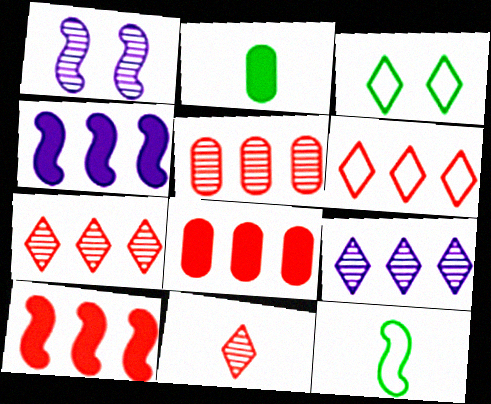[[1, 2, 6], 
[1, 10, 12], 
[5, 6, 10]]